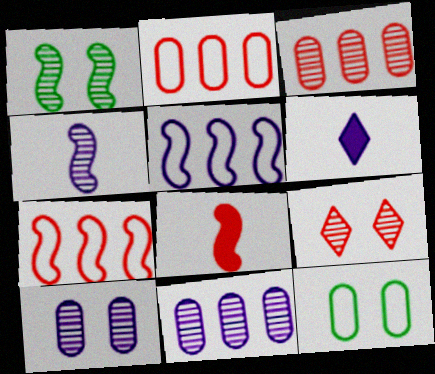[[1, 2, 6], 
[1, 5, 8], 
[1, 9, 10], 
[2, 8, 9], 
[5, 6, 10]]